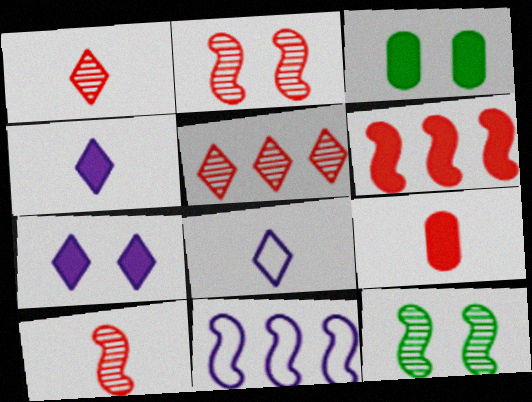[[1, 3, 11], 
[3, 4, 6]]